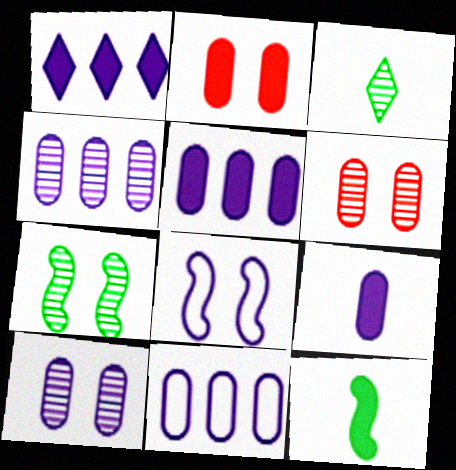[[1, 2, 12], 
[4, 5, 11], 
[9, 10, 11]]